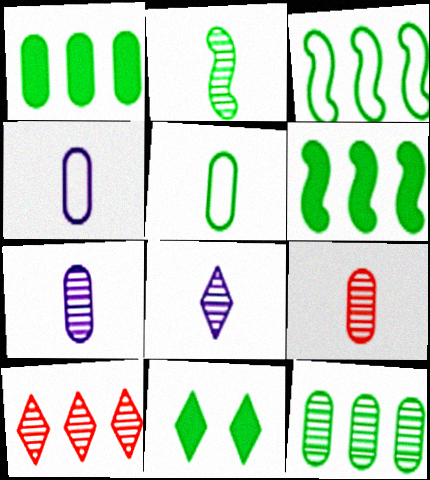[[2, 8, 9]]